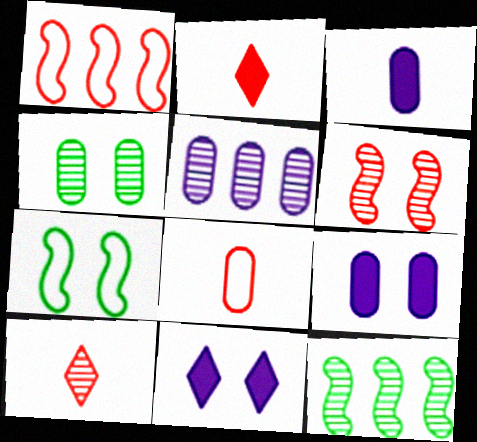[[2, 5, 7], 
[8, 11, 12]]